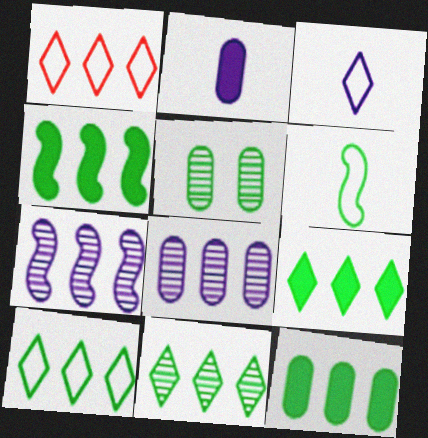[[1, 4, 8], 
[1, 7, 12], 
[4, 9, 12], 
[5, 6, 9], 
[9, 10, 11]]